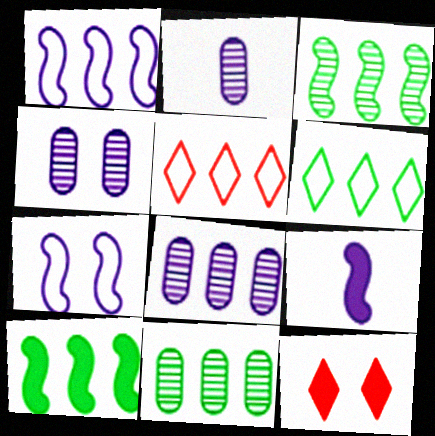[[2, 4, 8], 
[5, 8, 10], 
[6, 10, 11]]